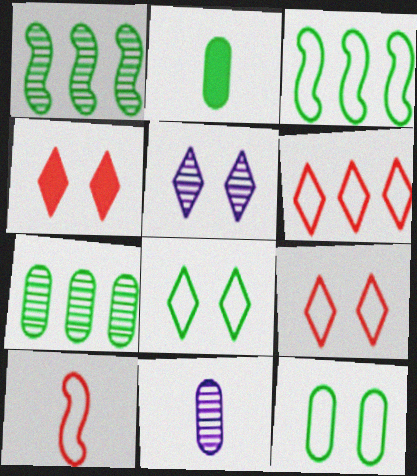[[1, 2, 8], 
[2, 7, 12], 
[3, 4, 11], 
[4, 5, 8]]